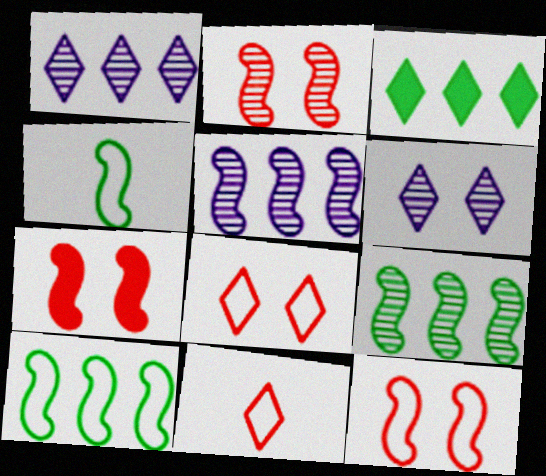[[2, 7, 12], 
[3, 6, 11], 
[4, 5, 7]]